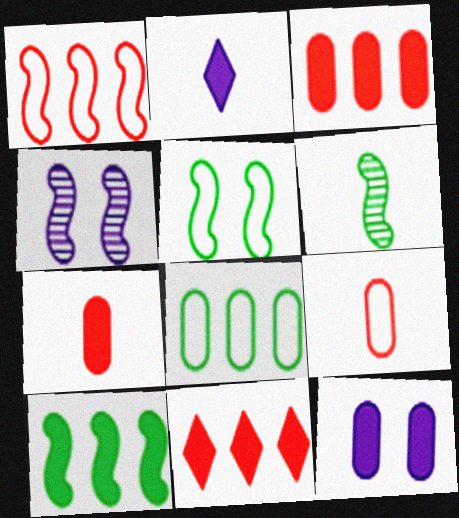[[2, 6, 9], 
[5, 6, 10]]